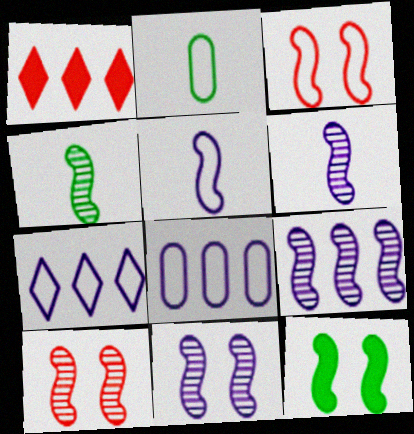[[1, 2, 11], 
[2, 3, 7], 
[3, 11, 12], 
[4, 9, 10], 
[6, 9, 11]]